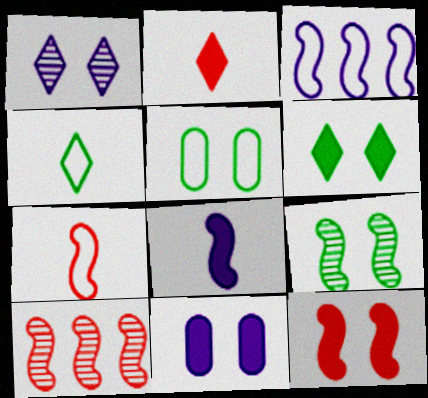[[1, 5, 12], 
[4, 10, 11], 
[5, 6, 9], 
[6, 11, 12], 
[7, 10, 12]]